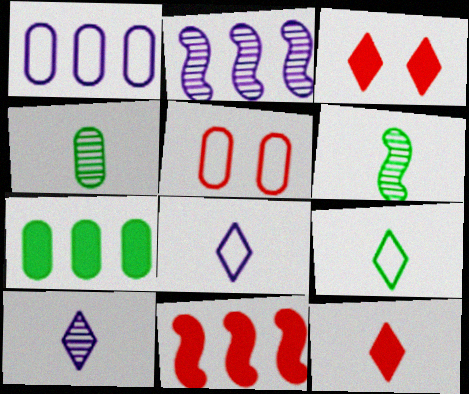[[1, 3, 6], 
[9, 10, 12]]